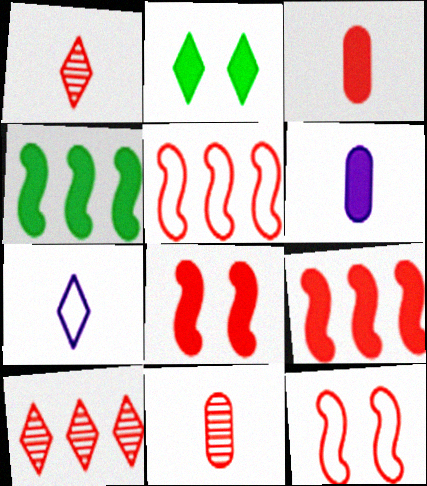[[2, 6, 9], 
[2, 7, 10], 
[3, 10, 12]]